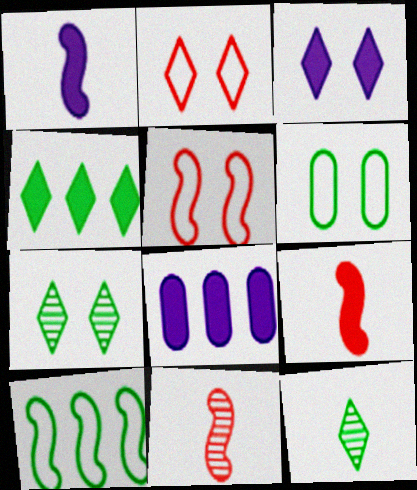[[1, 3, 8], 
[2, 3, 7], 
[5, 8, 12]]